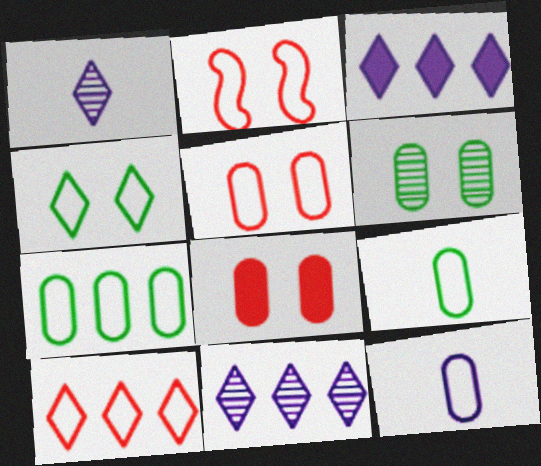[[5, 7, 12]]